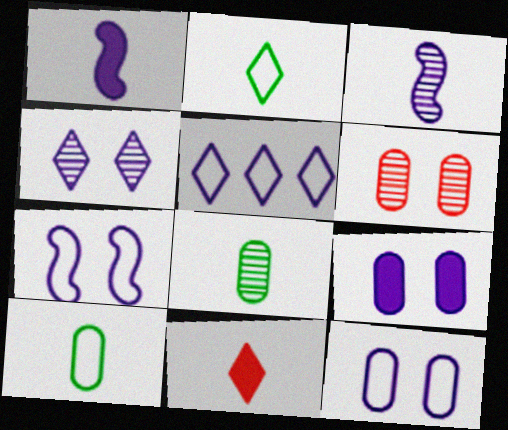[[3, 5, 9], 
[3, 10, 11], 
[4, 7, 9]]